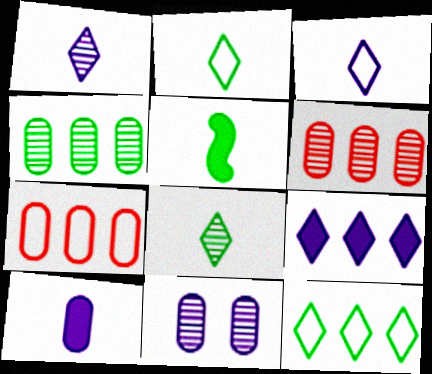[]